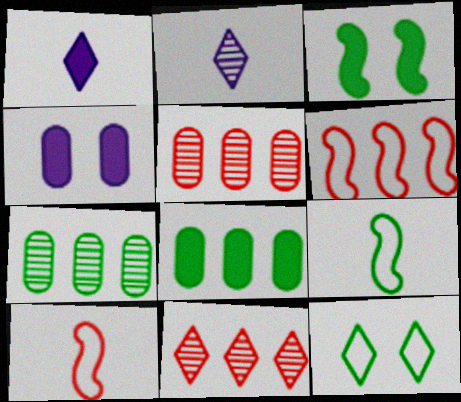[[1, 11, 12], 
[4, 9, 11]]